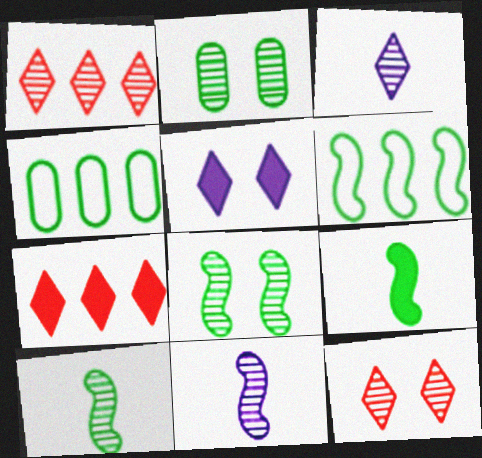[[1, 2, 11], 
[6, 8, 9]]